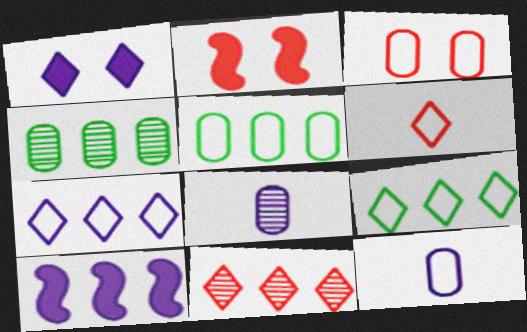[[2, 8, 9], 
[3, 5, 12], 
[5, 10, 11]]